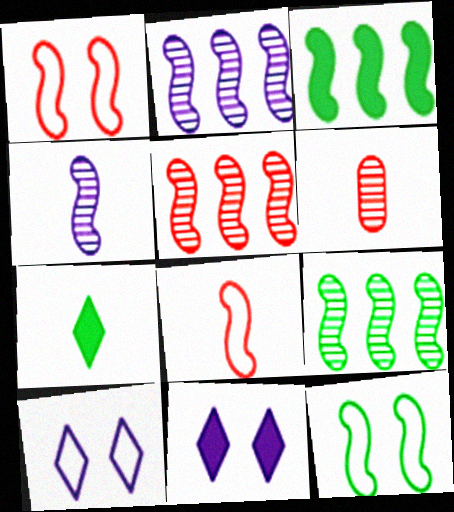[[1, 3, 4], 
[2, 5, 9], 
[3, 6, 10]]